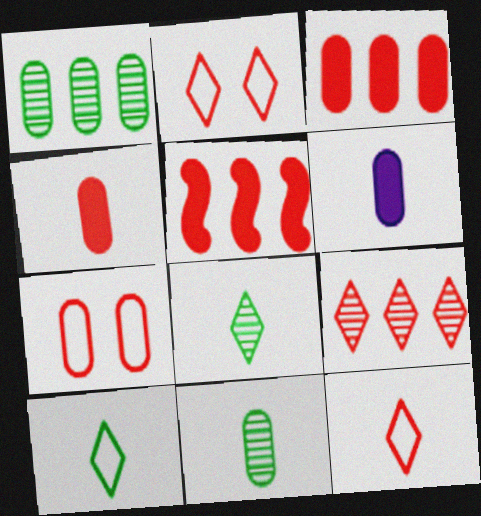[[1, 6, 7]]